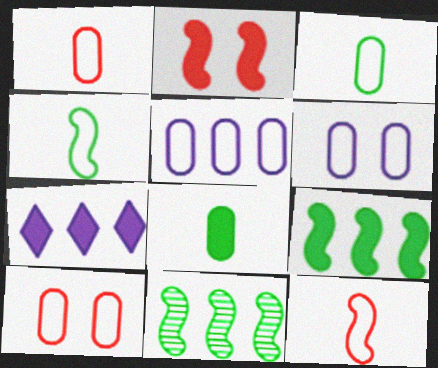[[2, 7, 8], 
[3, 5, 10]]